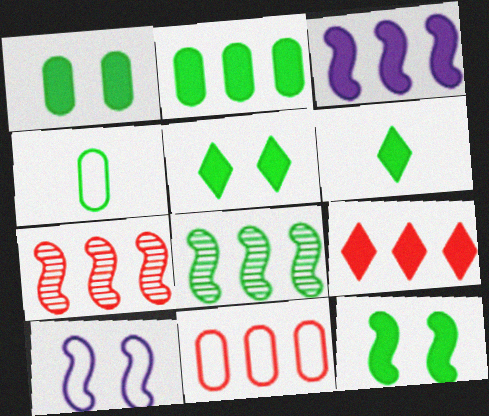[[1, 5, 12], 
[2, 3, 9], 
[2, 6, 12], 
[4, 5, 8], 
[7, 9, 11]]